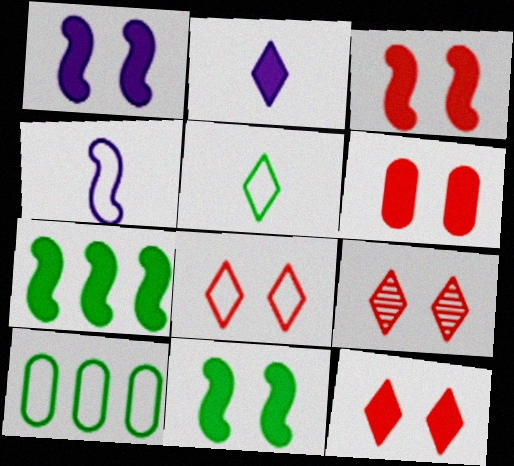[[1, 3, 11], 
[2, 6, 7], 
[3, 6, 12], 
[4, 8, 10], 
[8, 9, 12]]